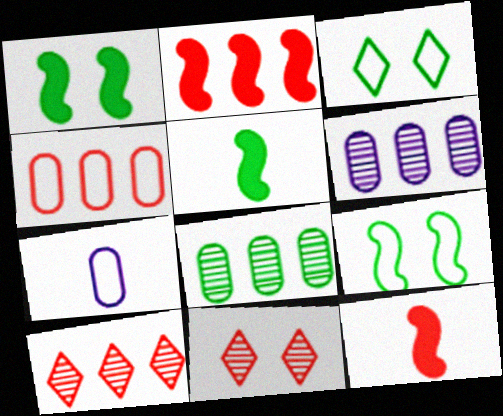[[1, 7, 10], 
[2, 4, 10], 
[3, 5, 8], 
[3, 6, 12], 
[4, 11, 12]]